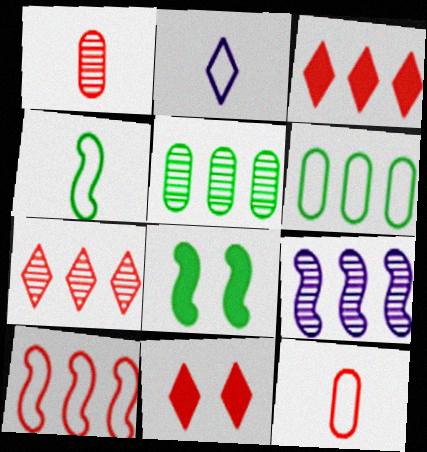[[1, 10, 11], 
[2, 4, 12], 
[3, 6, 9], 
[5, 7, 9]]